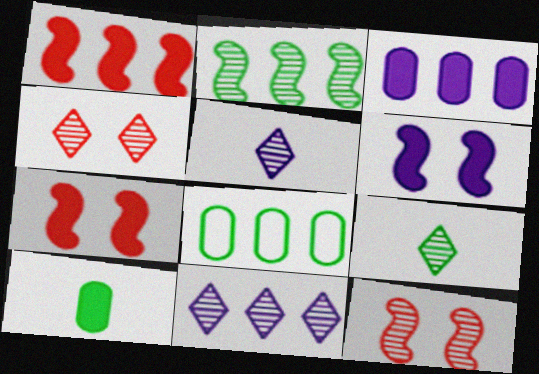[[1, 8, 11], 
[4, 9, 11], 
[5, 7, 8]]